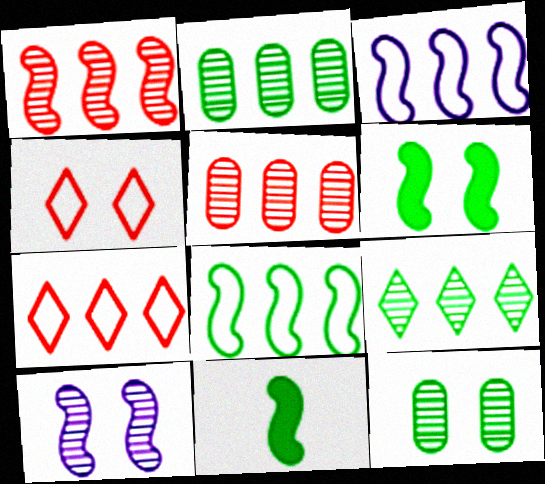[]